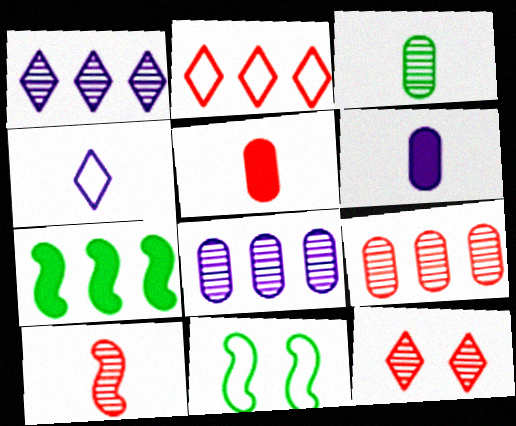[[1, 5, 11], 
[2, 7, 8], 
[9, 10, 12]]